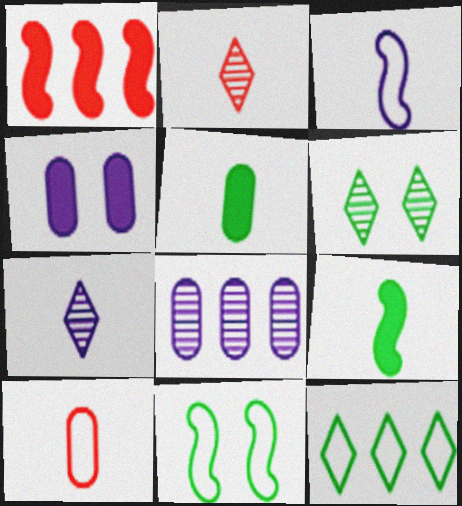[[1, 8, 12], 
[2, 3, 5], 
[7, 9, 10]]